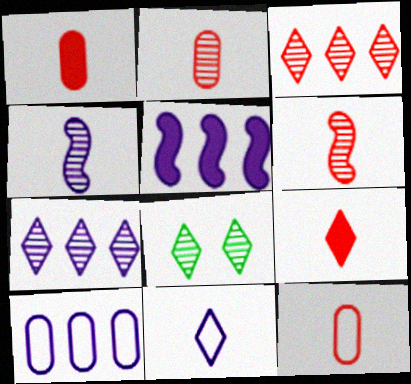[[1, 2, 12], 
[5, 7, 10], 
[5, 8, 12], 
[6, 9, 12]]